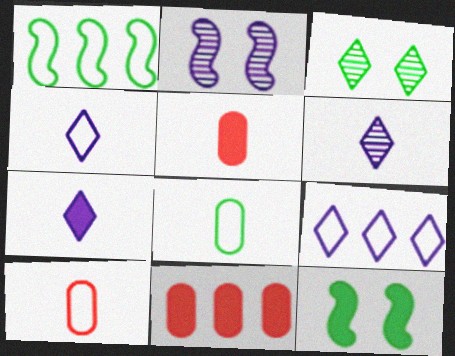[[4, 6, 7], 
[7, 11, 12]]